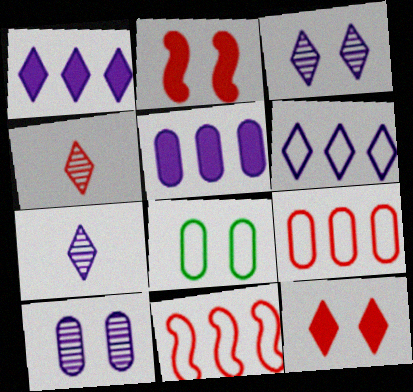[[2, 3, 8], 
[2, 4, 9]]